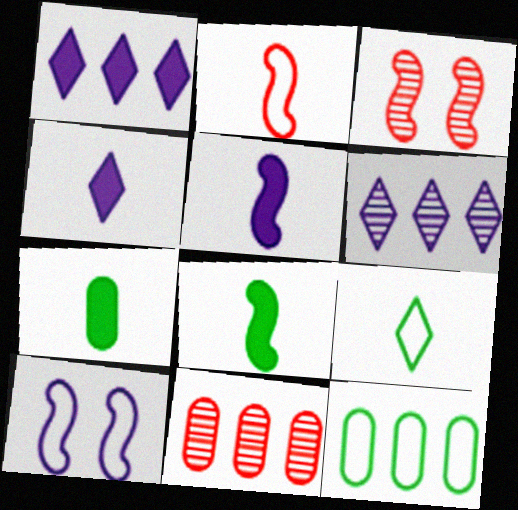[[3, 4, 12]]